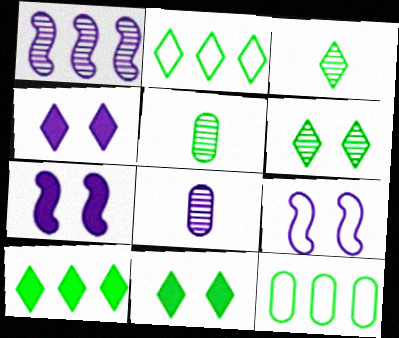[[2, 3, 11]]